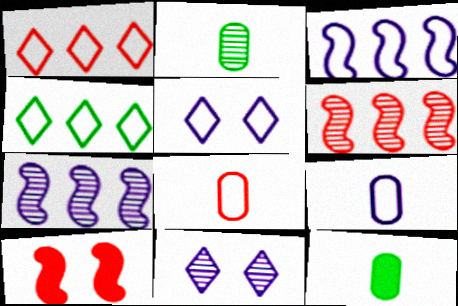[[2, 6, 11], 
[3, 5, 9], 
[5, 6, 12]]